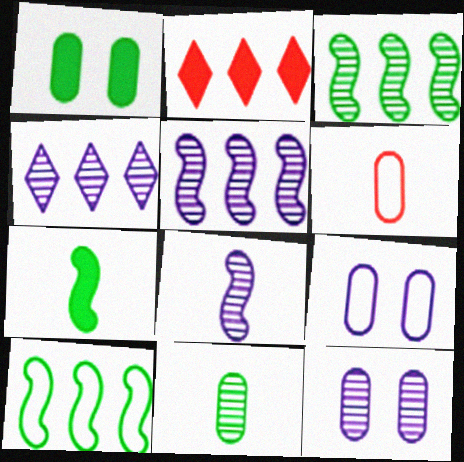[[4, 8, 12]]